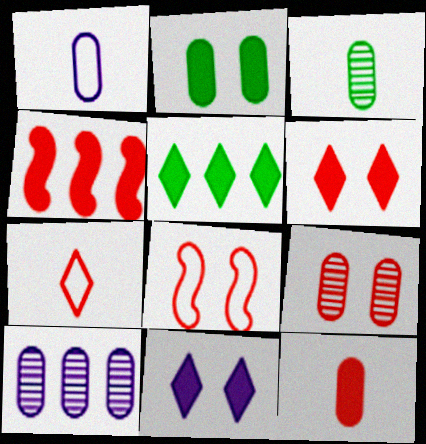[[1, 3, 12], 
[3, 9, 10], 
[4, 6, 12], 
[4, 7, 9], 
[6, 8, 9]]